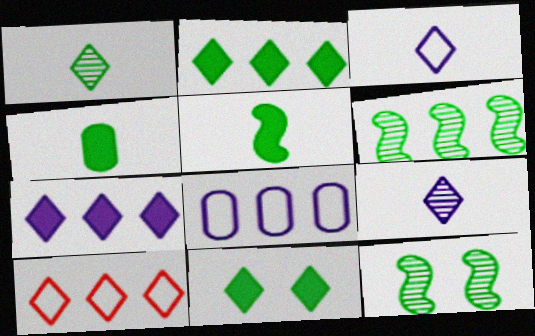[[9, 10, 11]]